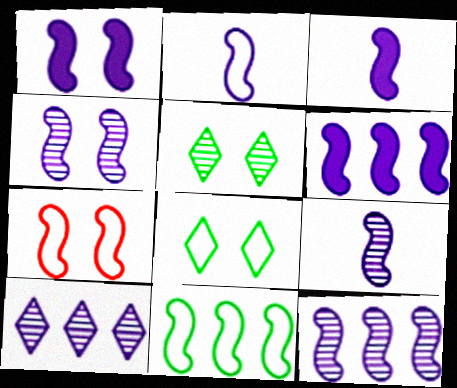[[1, 2, 12], 
[1, 3, 6], 
[2, 3, 9], 
[2, 4, 6], 
[2, 7, 11], 
[4, 9, 12]]